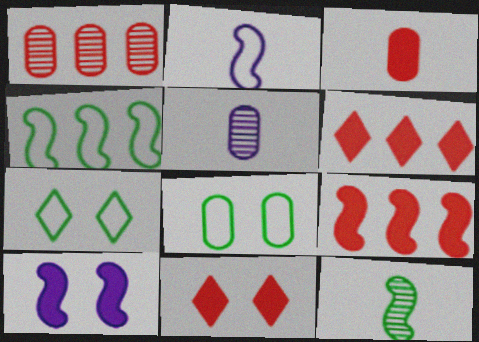[[3, 9, 11], 
[4, 5, 11], 
[5, 7, 9]]